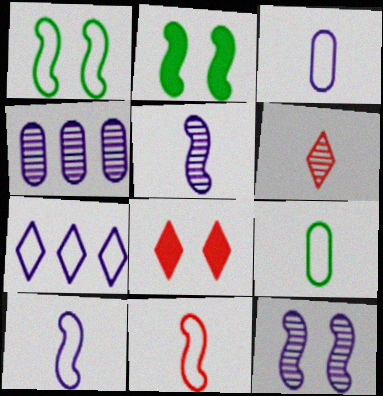[]